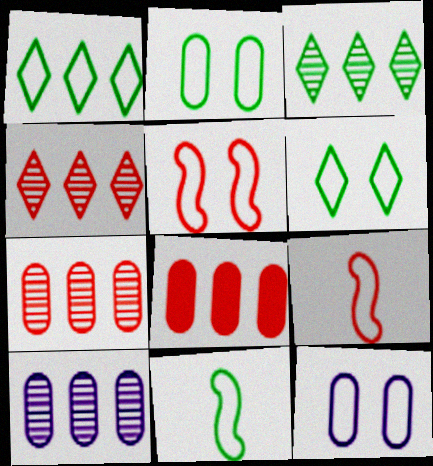[[1, 2, 11], 
[1, 9, 12], 
[5, 6, 12]]